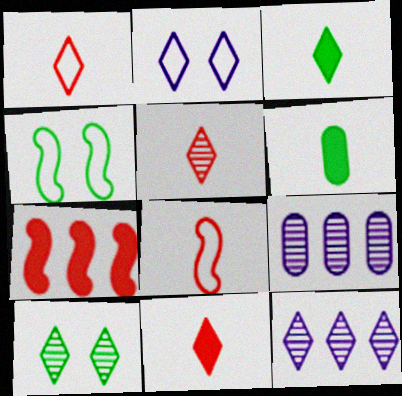[[1, 5, 11], 
[4, 9, 11], 
[5, 10, 12]]